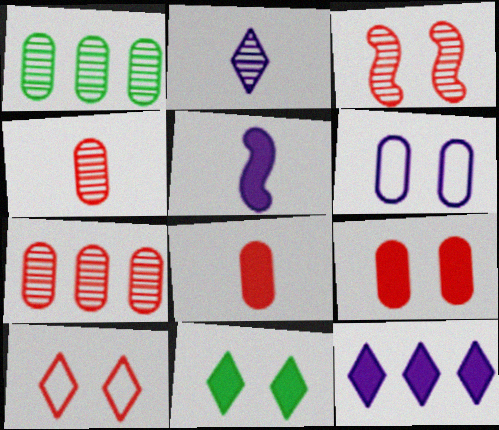[[1, 2, 3], 
[1, 5, 10], 
[1, 6, 8], 
[3, 6, 11], 
[3, 9, 10]]